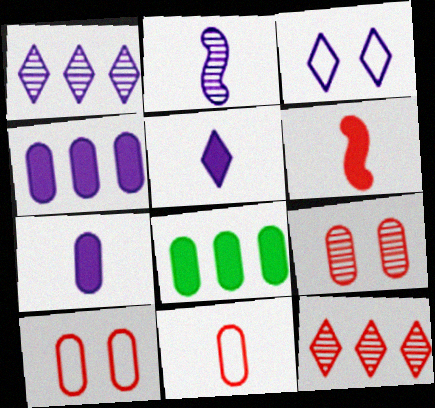[[1, 3, 5], 
[2, 3, 4], 
[6, 10, 12]]